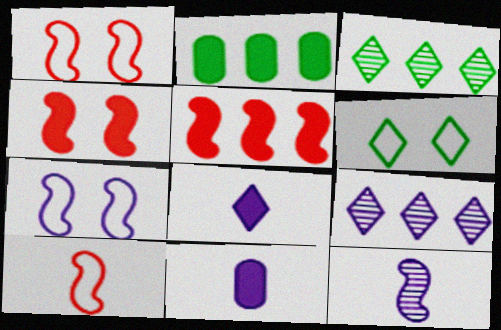[[1, 3, 11], 
[2, 4, 8], 
[7, 9, 11]]